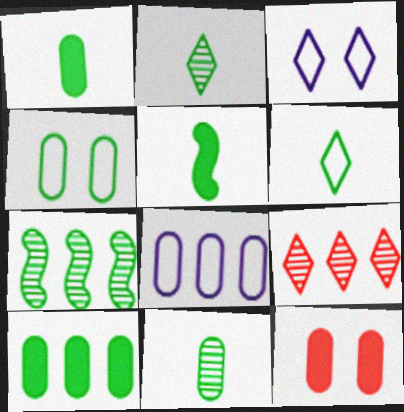[[4, 10, 11], 
[5, 6, 11], 
[8, 11, 12]]